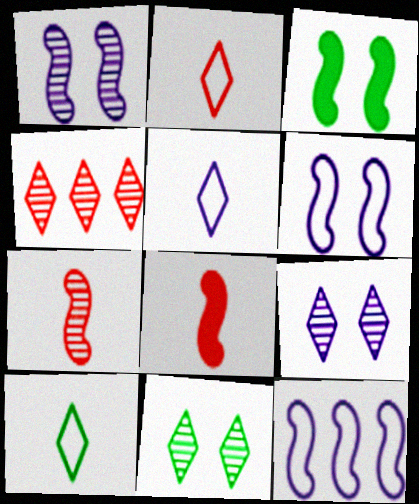[[2, 5, 10], 
[3, 7, 12]]